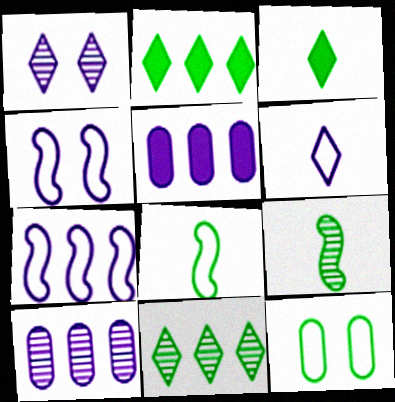[[2, 9, 12]]